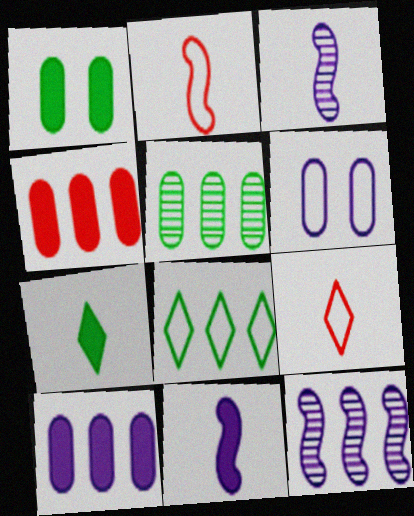[[1, 9, 12], 
[2, 6, 8], 
[4, 8, 12]]